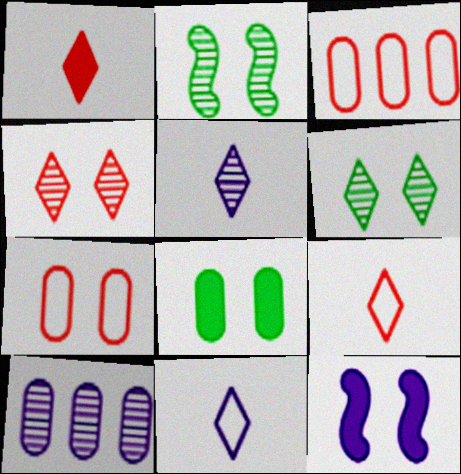[[6, 7, 12], 
[10, 11, 12]]